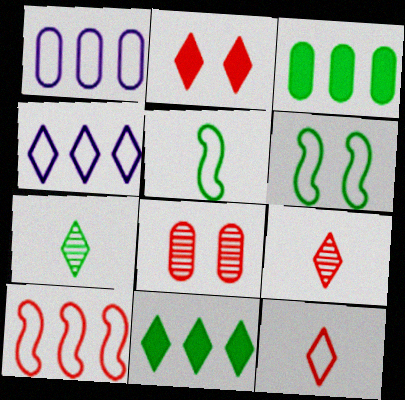[[1, 6, 12], 
[2, 4, 7], 
[3, 6, 7]]